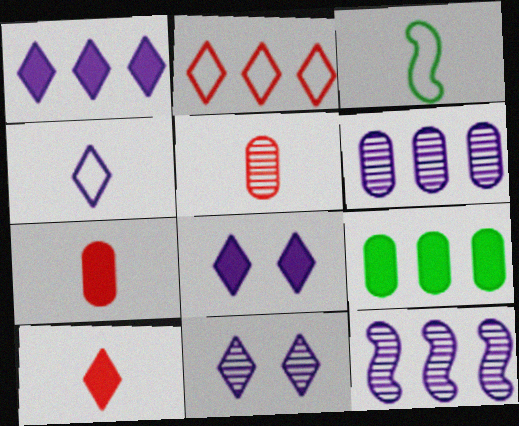[[1, 4, 11], 
[2, 9, 12]]